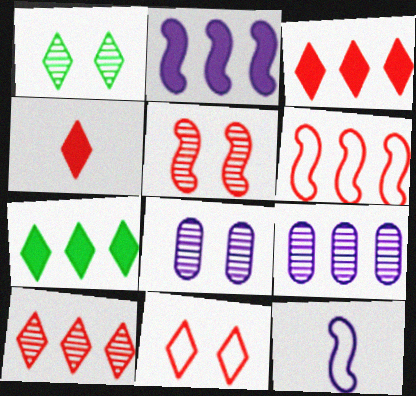[[1, 5, 8], 
[4, 10, 11], 
[6, 7, 9]]